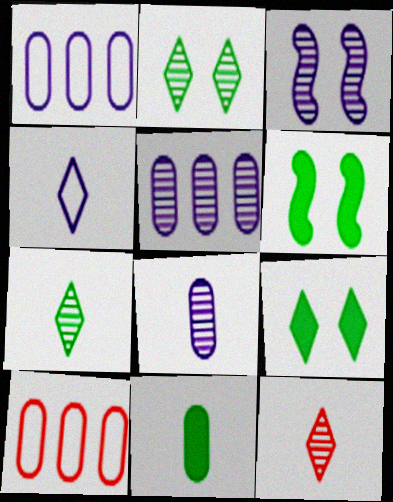[[1, 6, 12]]